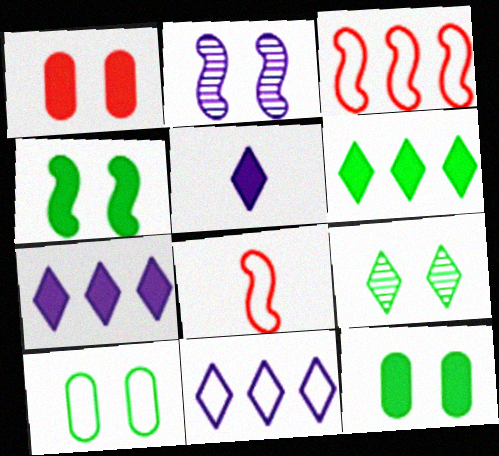[[4, 9, 10], 
[8, 10, 11]]